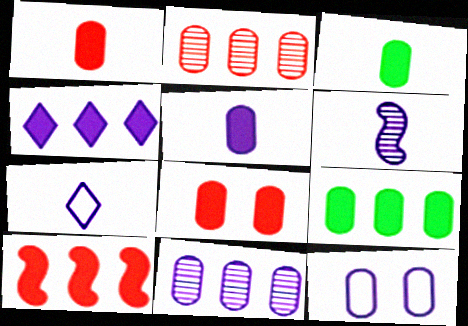[[1, 3, 5], 
[2, 3, 12], 
[4, 6, 12], 
[4, 9, 10], 
[5, 6, 7], 
[5, 8, 9], 
[5, 11, 12]]